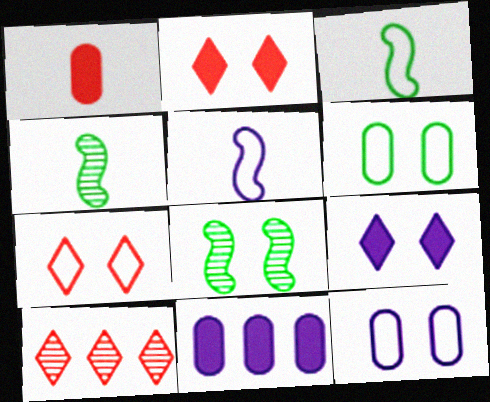[[2, 8, 12], 
[4, 7, 11]]